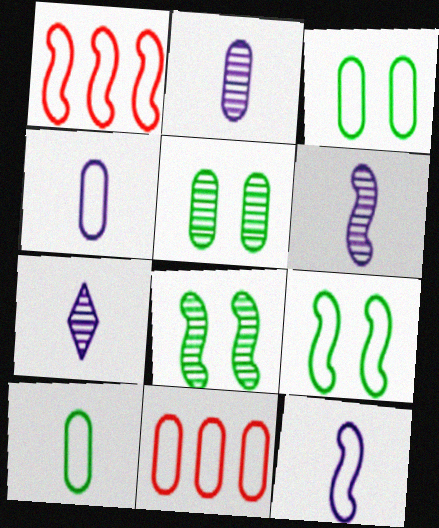[[1, 9, 12], 
[2, 6, 7], 
[3, 4, 11]]